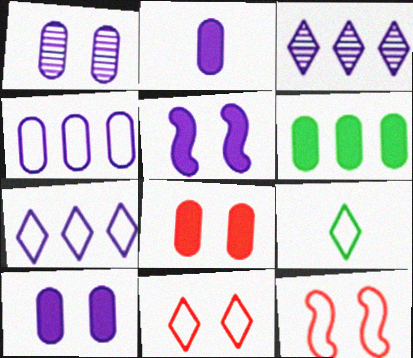[[1, 2, 4], 
[2, 6, 8], 
[4, 9, 12], 
[7, 9, 11]]